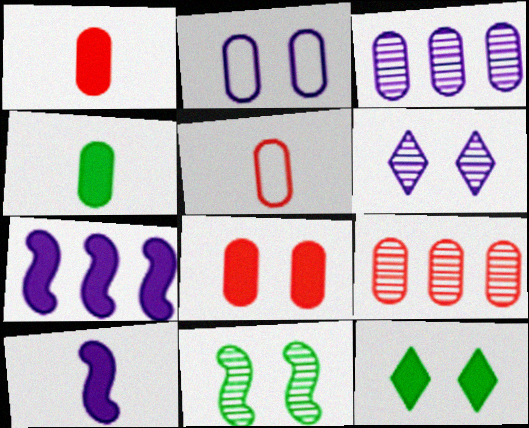[[1, 7, 12], 
[2, 4, 9], 
[5, 8, 9]]